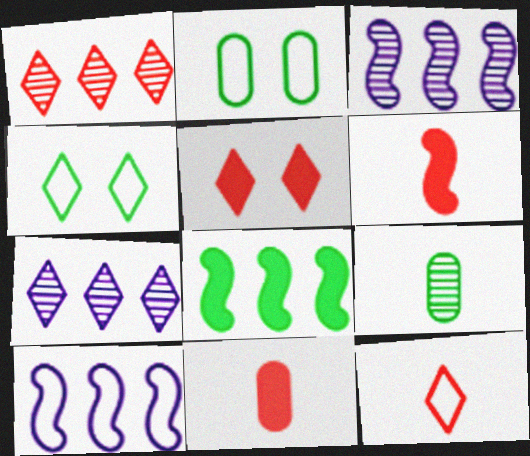[[1, 5, 12], 
[2, 6, 7], 
[2, 10, 12], 
[3, 4, 11], 
[4, 8, 9], 
[5, 9, 10]]